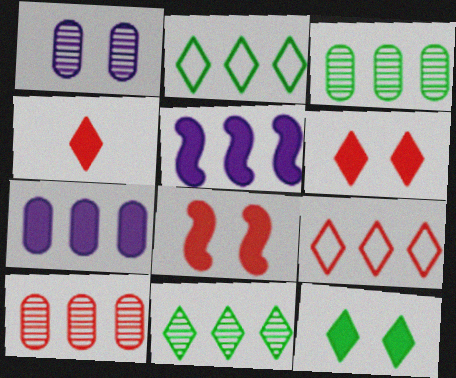[[2, 5, 10], 
[3, 5, 9]]